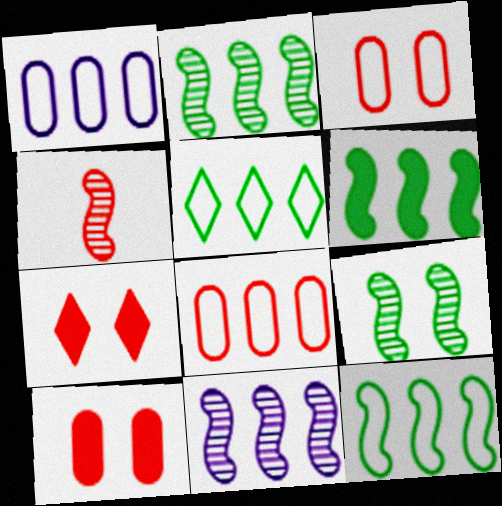[[2, 6, 12], 
[4, 7, 8], 
[4, 9, 11]]